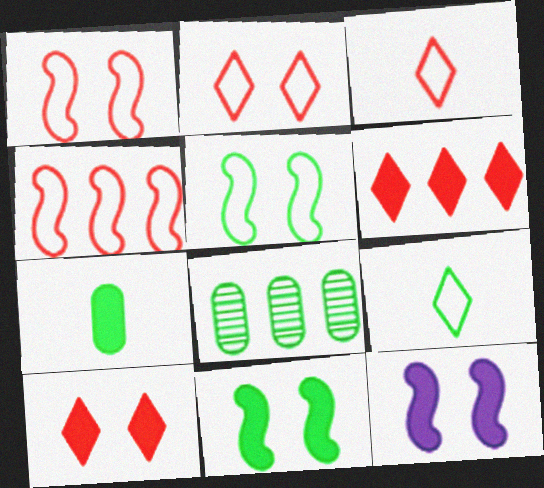[[3, 8, 12], 
[6, 7, 12], 
[8, 9, 11]]